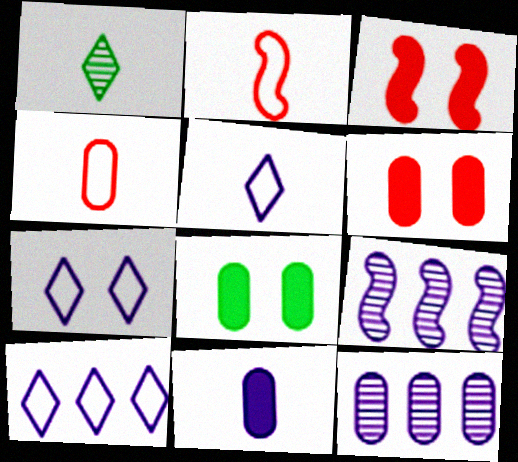[[1, 2, 11], 
[4, 8, 12], 
[5, 7, 10], 
[7, 9, 11]]